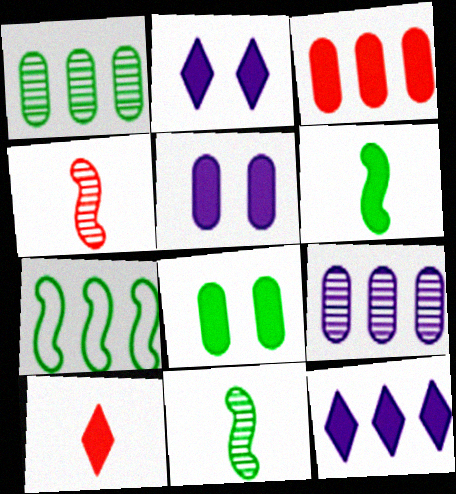[[2, 3, 6]]